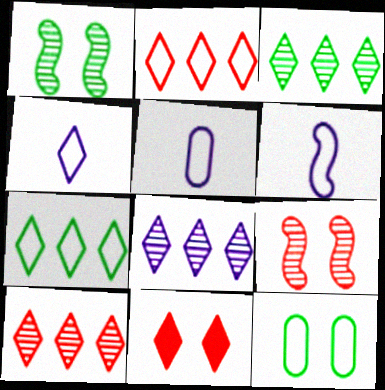[[2, 6, 12], 
[3, 4, 11], 
[3, 8, 10], 
[4, 5, 6]]